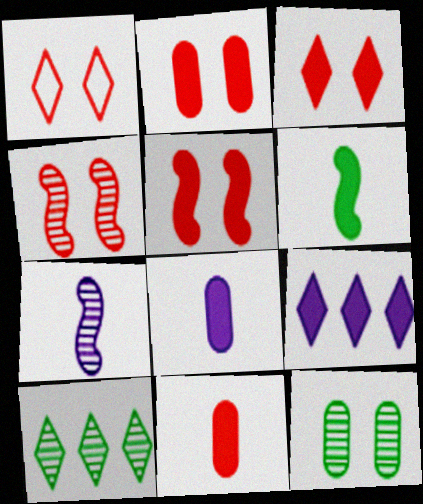[[1, 2, 4], 
[2, 3, 5], 
[2, 6, 9]]